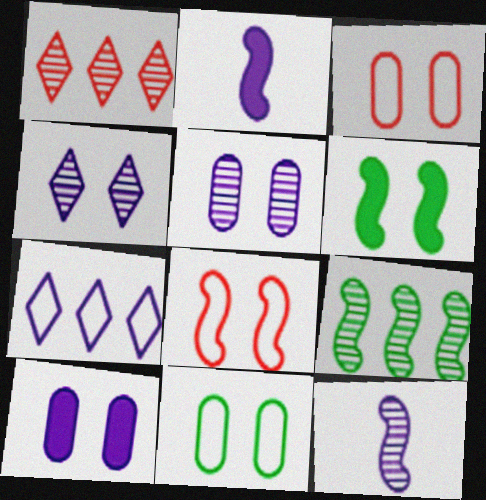[[1, 2, 11], 
[2, 5, 7], 
[2, 8, 9], 
[3, 4, 6], 
[7, 10, 12]]